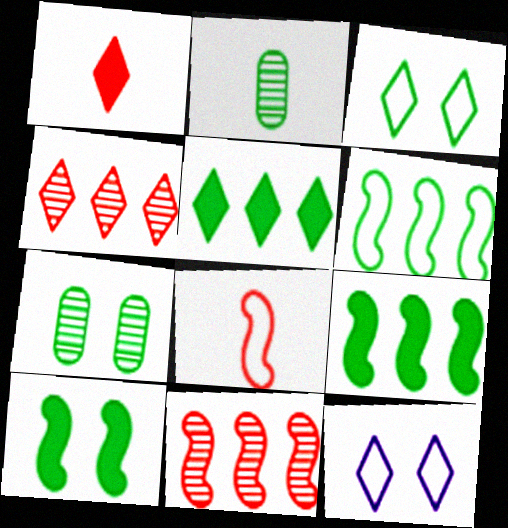[[2, 3, 9], 
[3, 7, 10]]